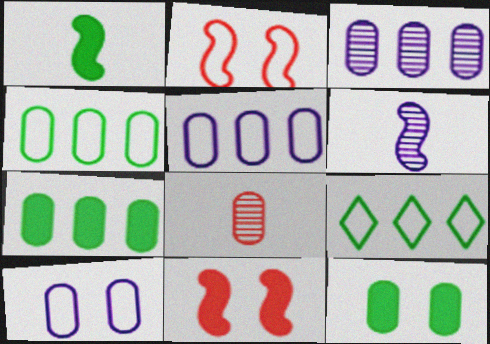[[5, 8, 12], 
[7, 8, 10]]